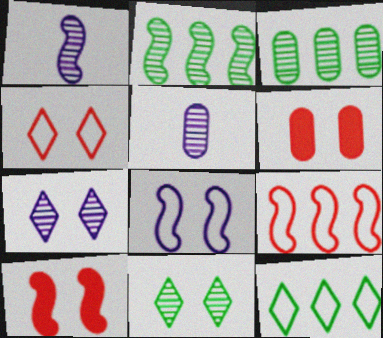[[1, 6, 12], 
[5, 10, 12], 
[6, 8, 11]]